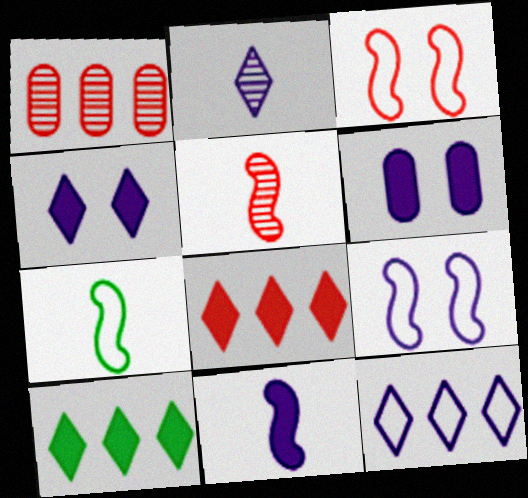[[1, 4, 7], 
[2, 4, 12], 
[5, 7, 11]]